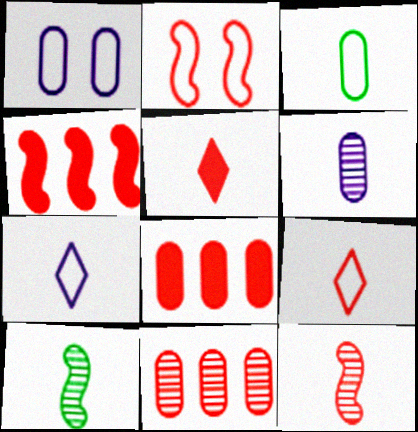[[2, 4, 12], 
[2, 5, 11]]